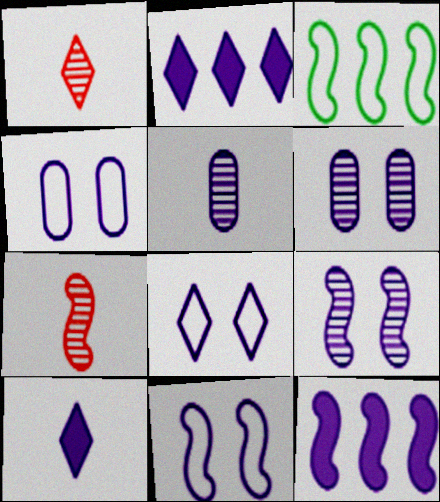[[2, 5, 11], 
[4, 8, 11], 
[5, 8, 12]]